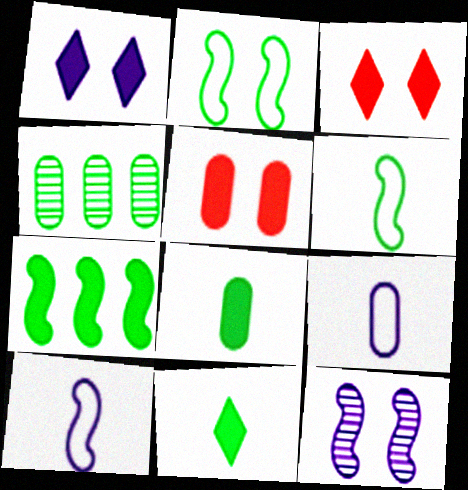[[2, 4, 11], 
[3, 4, 10], 
[4, 5, 9]]